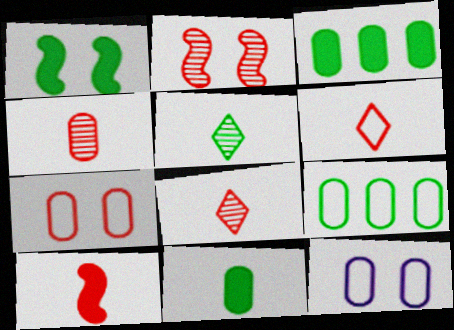[[1, 5, 9], 
[3, 4, 12], 
[4, 6, 10]]